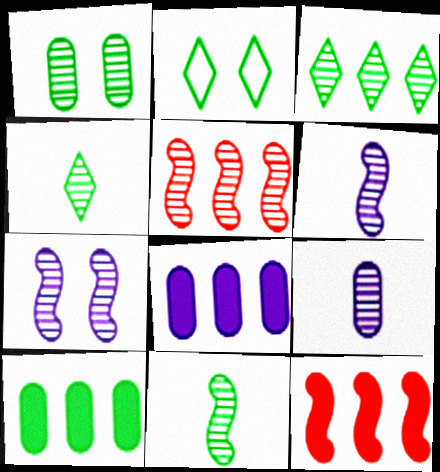[[1, 3, 11], 
[2, 9, 12], 
[2, 10, 11], 
[5, 7, 11]]